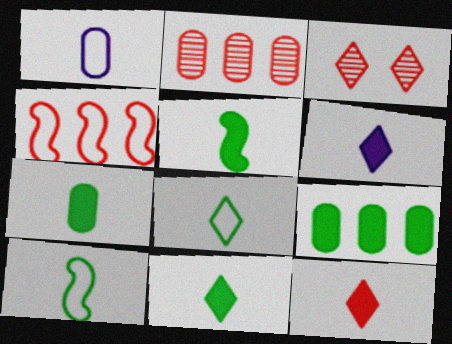[[5, 7, 11], 
[6, 11, 12]]